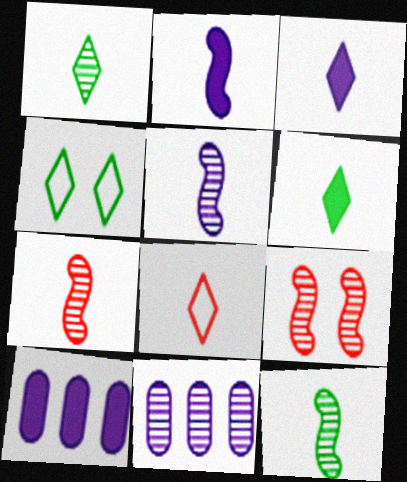[[1, 3, 8], 
[1, 9, 11], 
[4, 7, 10], 
[5, 7, 12]]